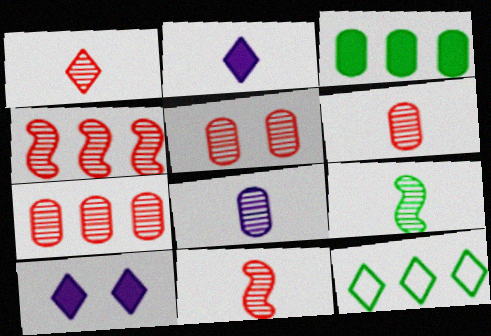[[1, 4, 5], 
[1, 6, 11], 
[1, 8, 9], 
[1, 10, 12], 
[5, 6, 7]]